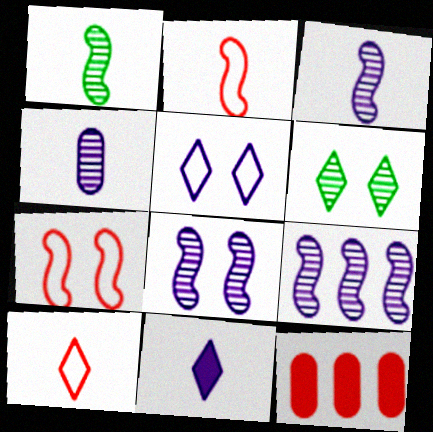[[1, 5, 12], 
[3, 8, 9]]